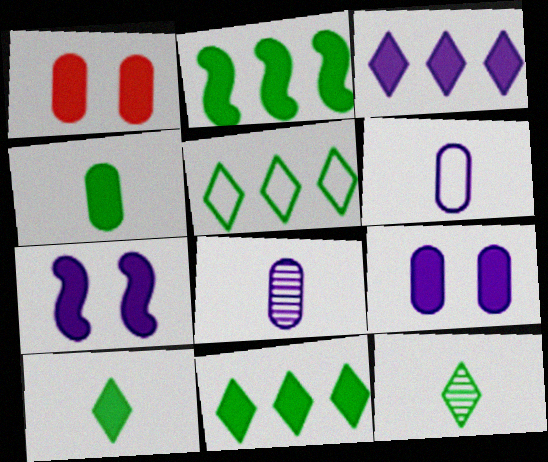[]